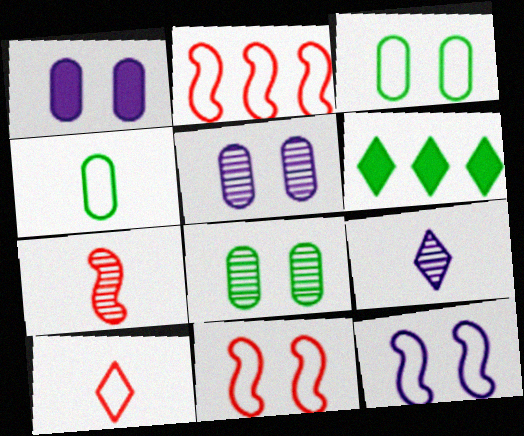[]